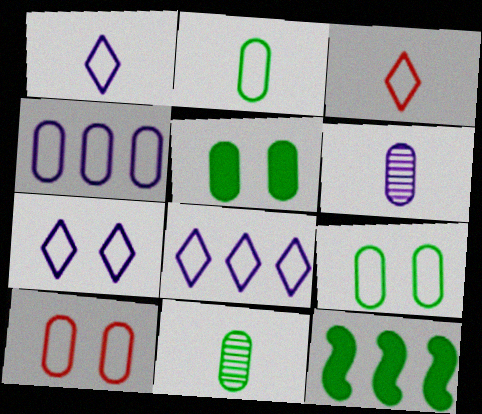[[1, 7, 8], 
[2, 4, 10]]